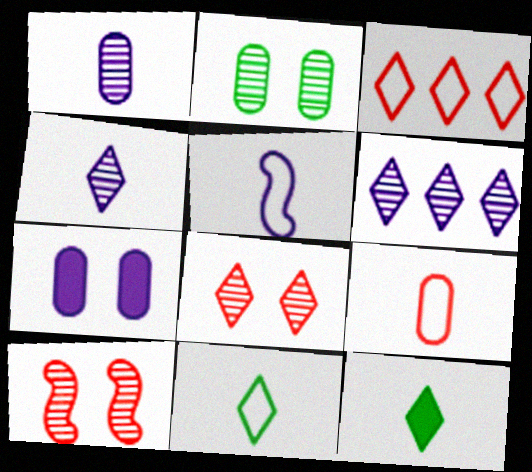[[5, 6, 7], 
[5, 9, 11]]